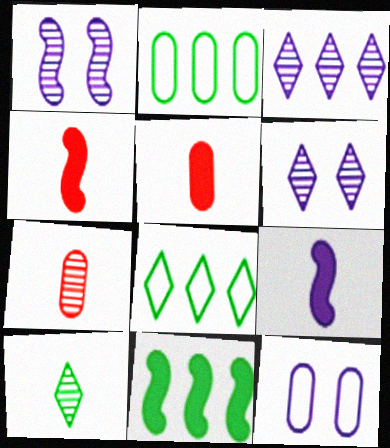[[1, 5, 8], 
[2, 4, 6], 
[3, 9, 12]]